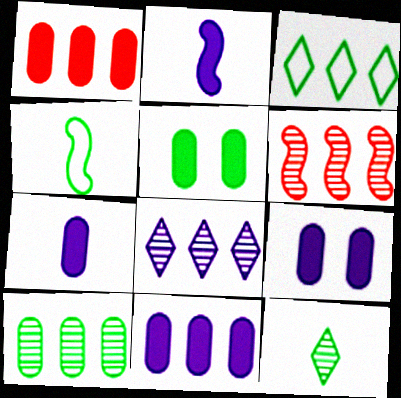[[1, 5, 7], 
[3, 6, 11], 
[6, 8, 10], 
[7, 9, 11]]